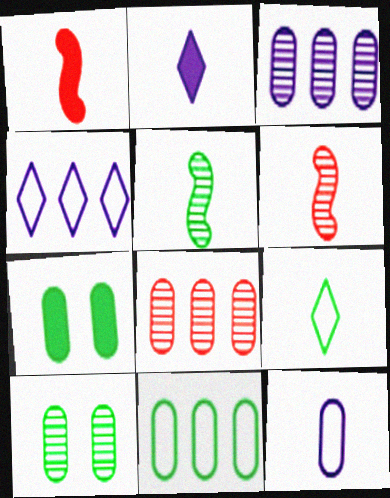[[1, 4, 10], 
[4, 6, 7], 
[7, 8, 12]]